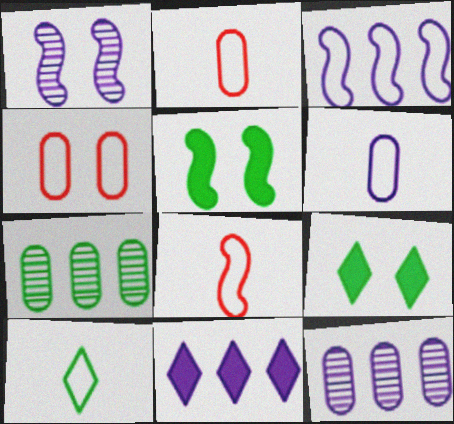[[1, 4, 9], 
[1, 6, 11], 
[3, 4, 10], 
[3, 11, 12], 
[5, 7, 10], 
[6, 8, 10], 
[8, 9, 12]]